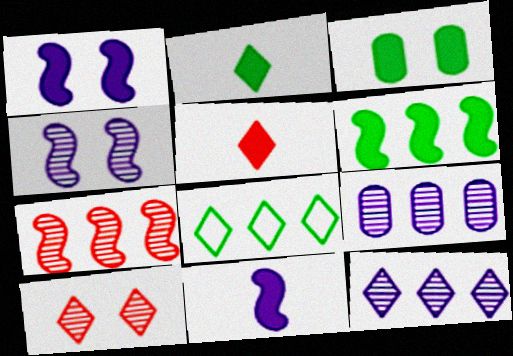[[2, 3, 6]]